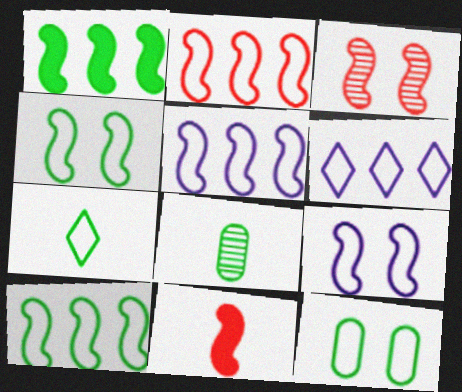[[2, 3, 11], 
[2, 5, 10], 
[7, 10, 12]]